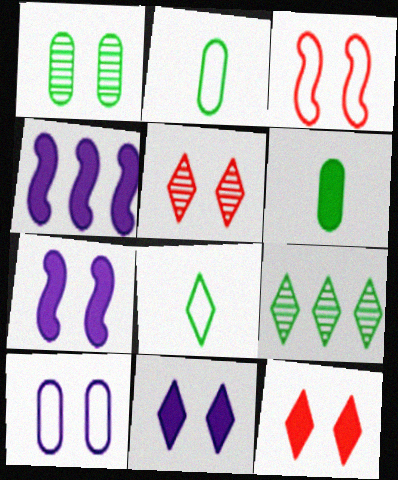[[1, 3, 11], 
[2, 4, 5], 
[4, 6, 12]]